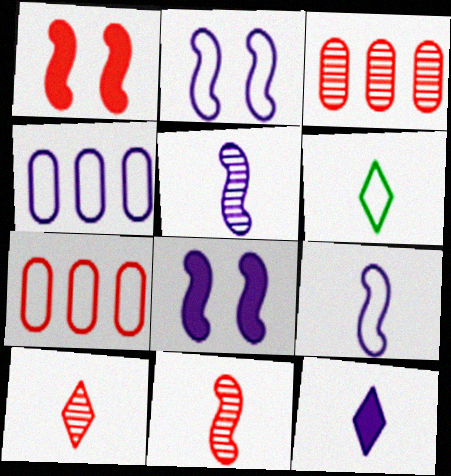[[1, 7, 10], 
[2, 6, 7], 
[3, 6, 8], 
[6, 10, 12]]